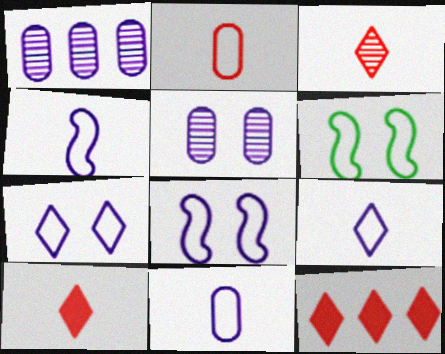[[1, 6, 10], 
[4, 9, 11]]